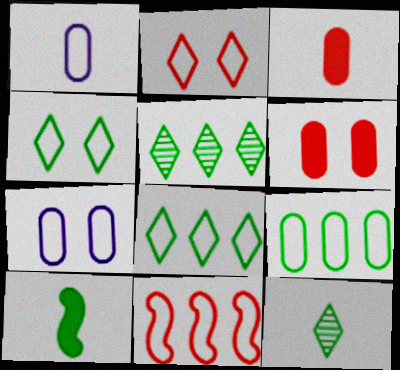[[1, 4, 11]]